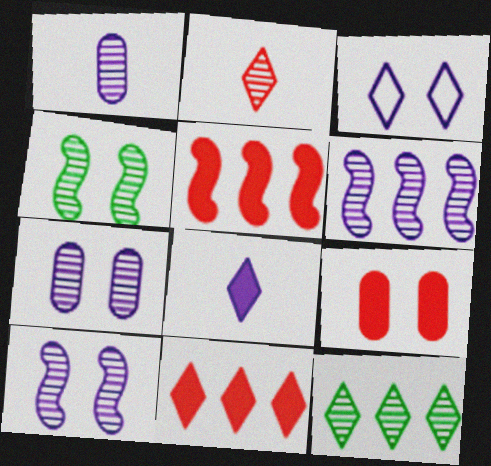[[3, 4, 9]]